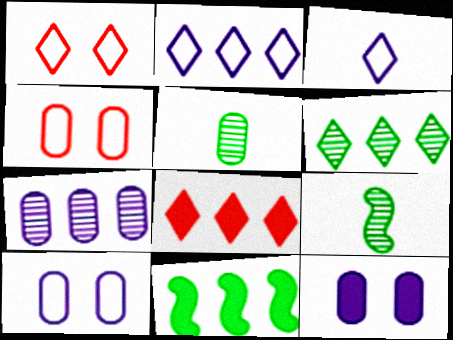[[2, 6, 8], 
[8, 9, 10]]